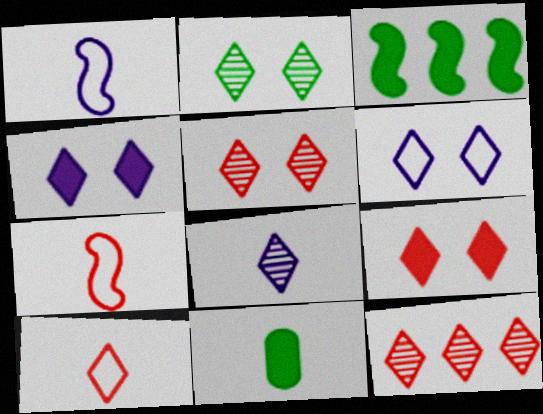[[2, 6, 9], 
[2, 8, 12], 
[7, 8, 11], 
[9, 10, 12]]